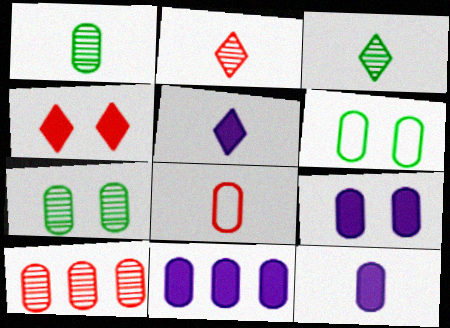[[1, 8, 12], 
[6, 10, 12], 
[7, 8, 11], 
[9, 11, 12]]